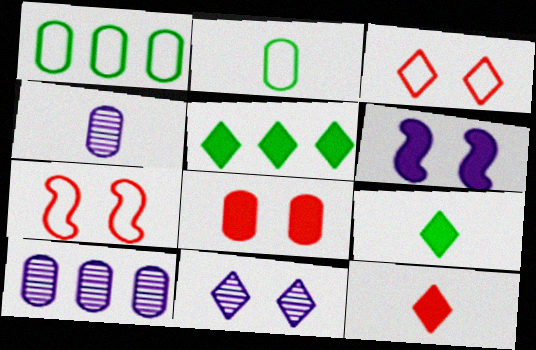[[1, 4, 8], 
[2, 8, 10], 
[4, 5, 7], 
[7, 9, 10]]